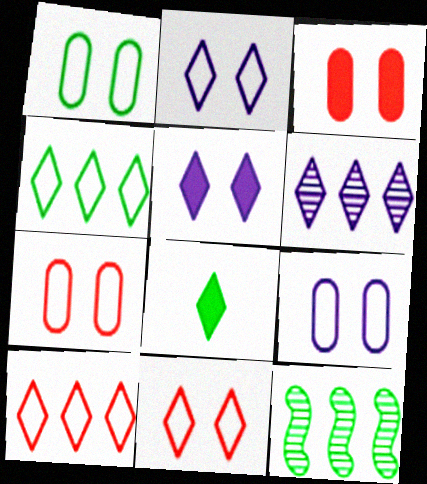[[1, 7, 9], 
[1, 8, 12], 
[6, 8, 11]]